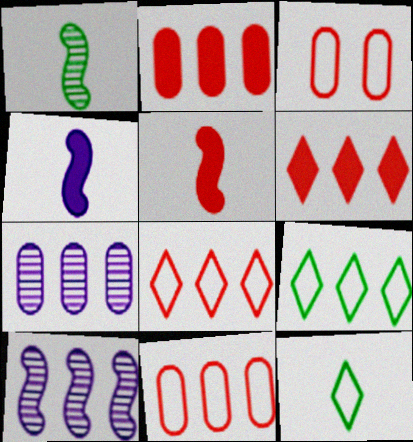[[2, 9, 10]]